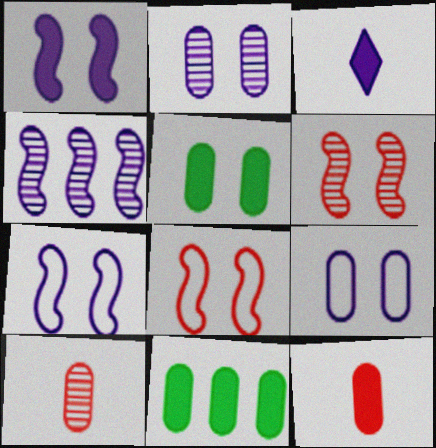[[3, 4, 9], 
[9, 10, 11]]